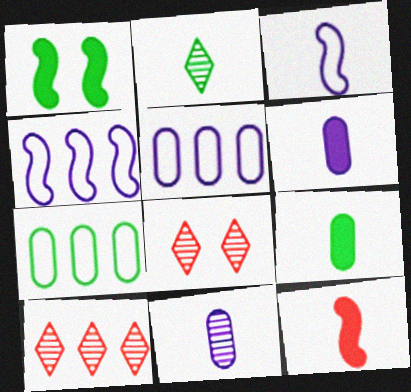[[1, 2, 7], 
[4, 8, 9]]